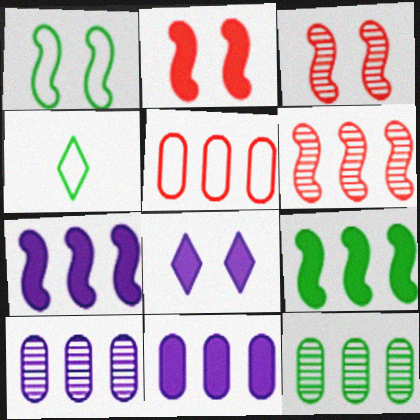[[2, 4, 10], 
[3, 4, 11], 
[5, 11, 12]]